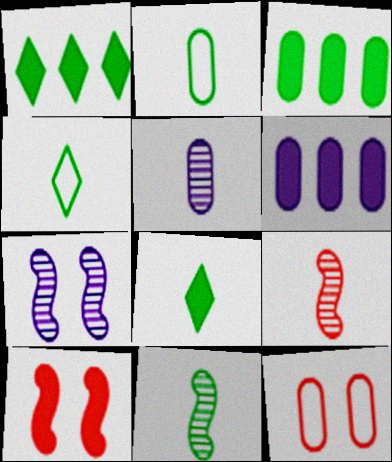[[2, 8, 11], 
[3, 5, 12], 
[6, 8, 10]]